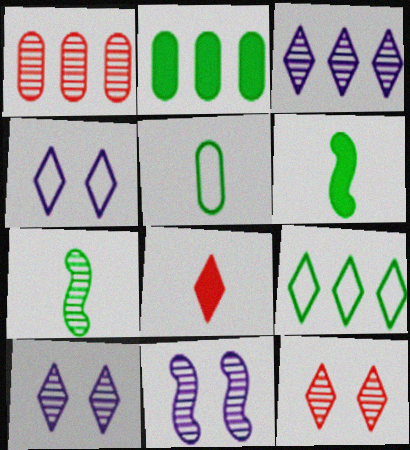[[1, 4, 6], 
[1, 7, 10], 
[8, 9, 10]]